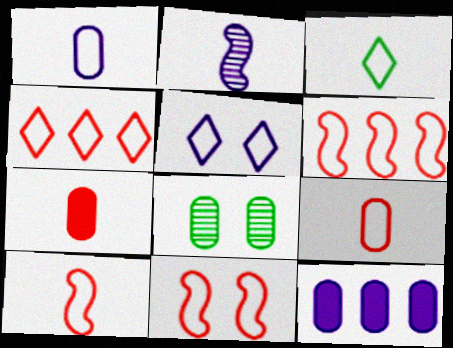[[1, 3, 10], 
[2, 3, 7], 
[2, 5, 12], 
[3, 4, 5], 
[4, 9, 11], 
[6, 10, 11], 
[8, 9, 12]]